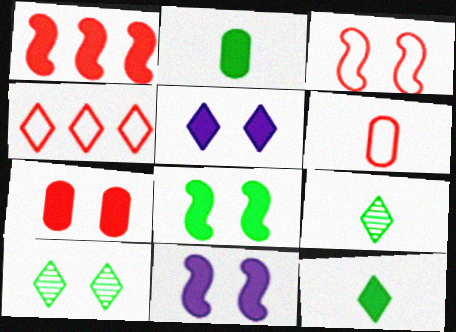[[1, 2, 5], 
[3, 4, 6], 
[4, 5, 9], 
[5, 7, 8]]